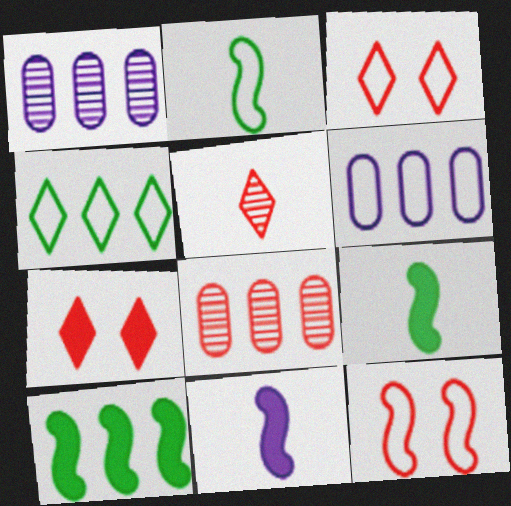[[1, 2, 7], 
[1, 3, 9], 
[2, 3, 6]]